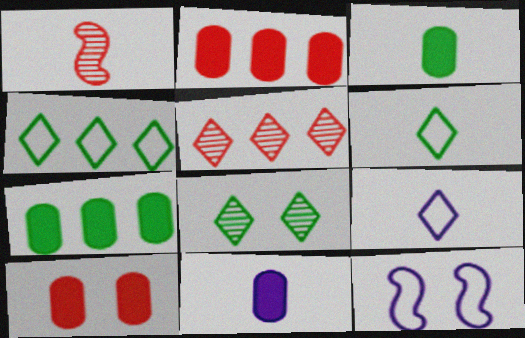[[1, 3, 9], 
[1, 6, 11], 
[3, 5, 12], 
[7, 10, 11], 
[8, 10, 12]]